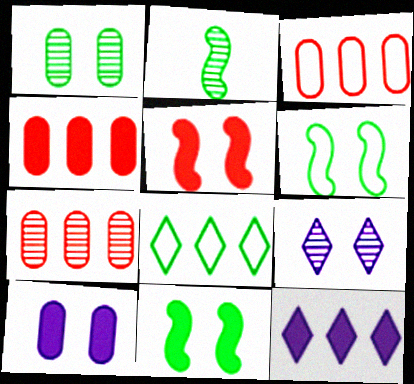[[2, 7, 9], 
[3, 4, 7]]